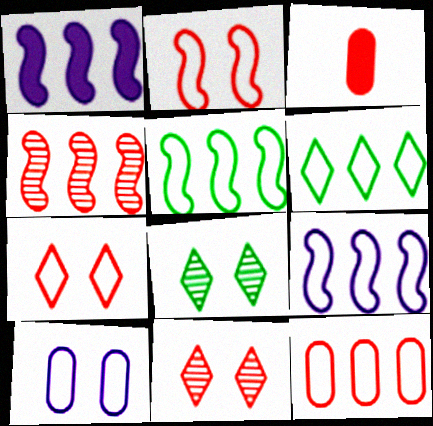[[1, 4, 5], 
[3, 4, 7], 
[3, 8, 9], 
[6, 9, 12]]